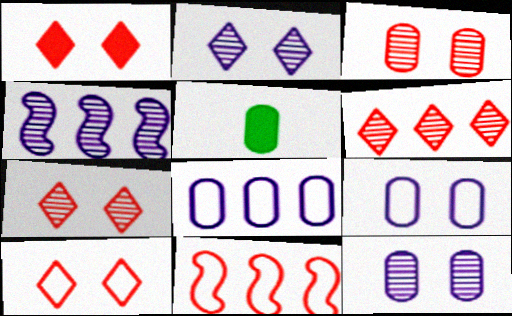[[1, 7, 10], 
[2, 5, 11], 
[3, 5, 8], 
[4, 5, 10]]